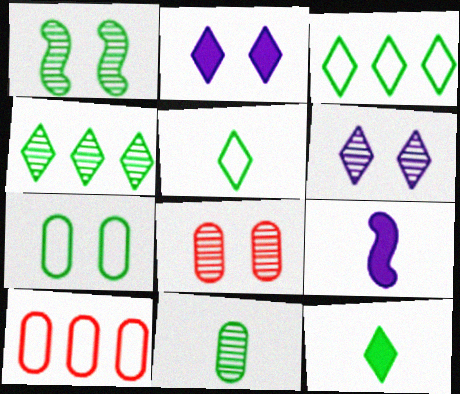[[1, 4, 11], 
[1, 6, 8], 
[3, 8, 9]]